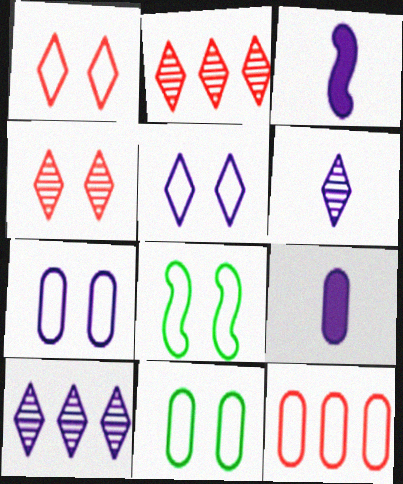[[1, 7, 8], 
[2, 3, 11], 
[2, 8, 9], 
[3, 7, 10]]